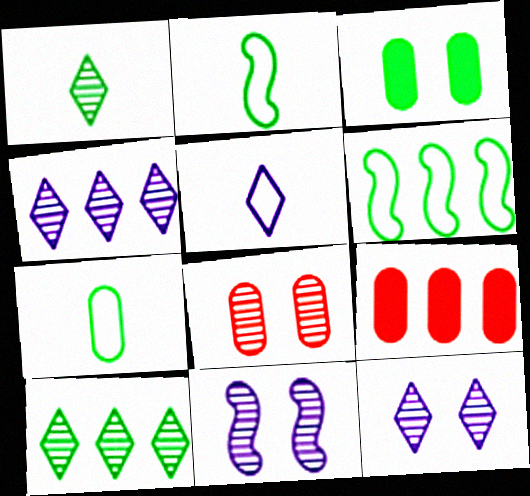[[1, 3, 6], 
[2, 3, 10], 
[2, 9, 12], 
[4, 6, 9]]